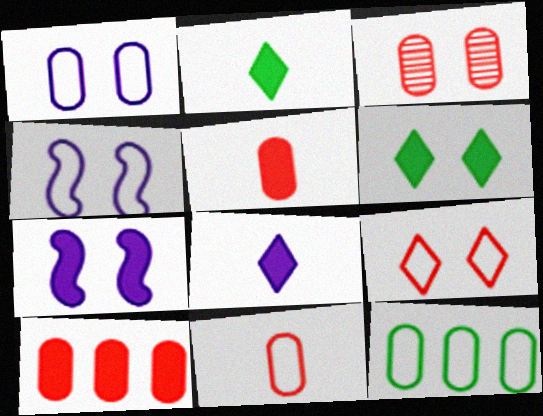[[1, 11, 12], 
[2, 7, 10], 
[3, 4, 6], 
[3, 10, 11]]